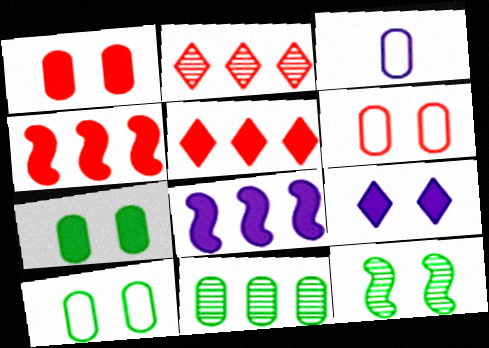[[1, 3, 11], 
[3, 5, 12], 
[6, 9, 12]]